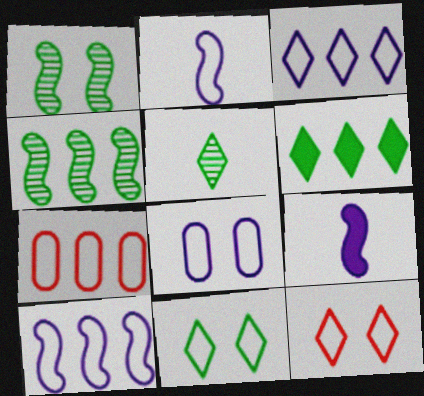[[2, 3, 8], 
[2, 7, 11], 
[5, 6, 11]]